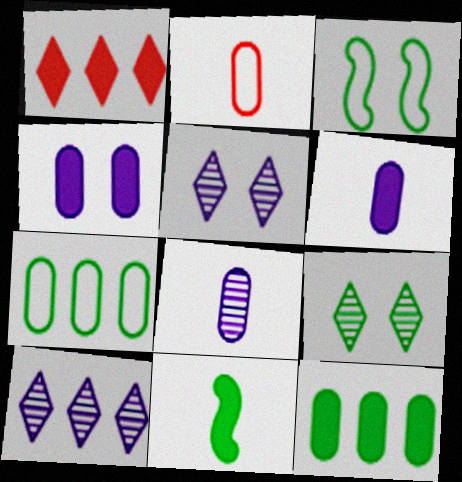[[1, 3, 8], 
[1, 4, 11], 
[7, 9, 11]]